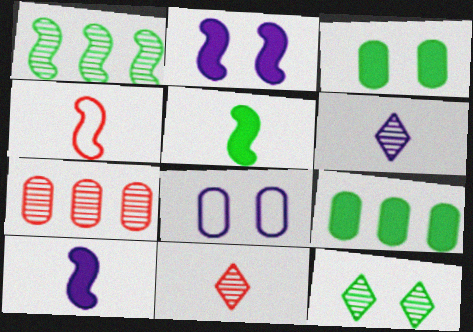[[1, 2, 4]]